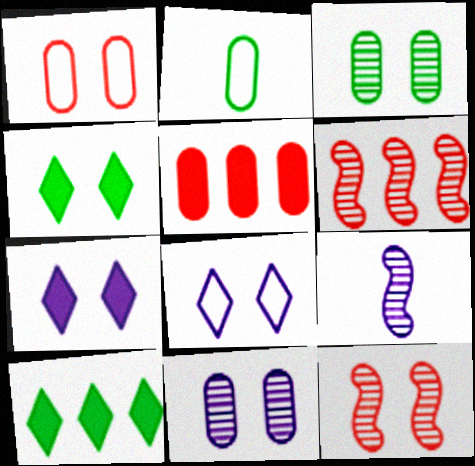[[1, 9, 10], 
[2, 5, 11], 
[2, 6, 7]]